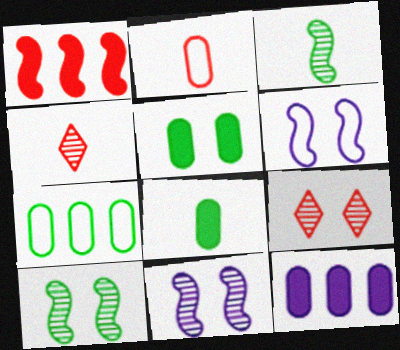[[1, 2, 9], 
[1, 3, 6], 
[5, 6, 9]]